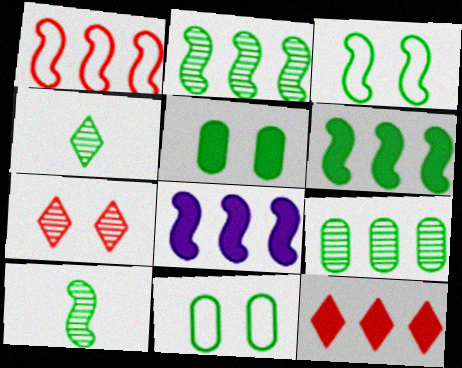[[1, 2, 8], 
[3, 6, 10], 
[4, 6, 11]]